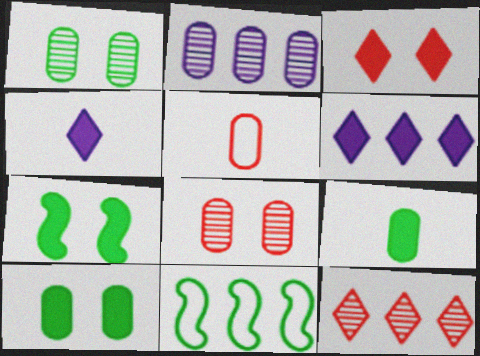[[2, 5, 10], 
[4, 8, 11]]